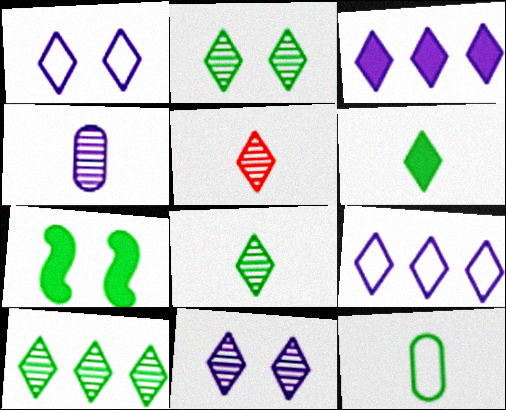[[2, 8, 10], 
[5, 10, 11], 
[7, 10, 12]]